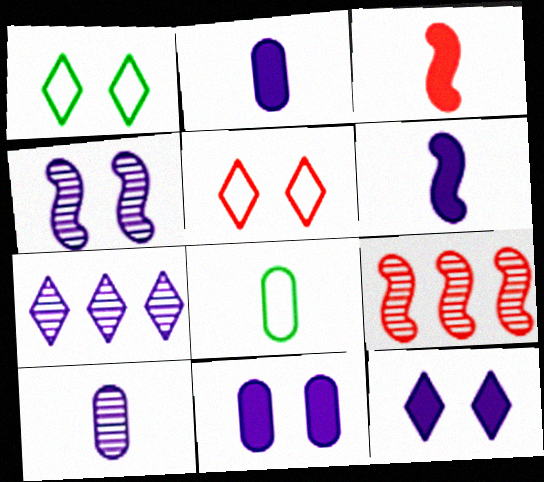[[1, 2, 9], 
[4, 7, 10], 
[8, 9, 12]]